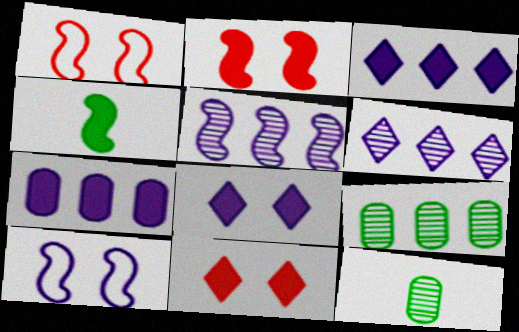[[1, 3, 12], 
[1, 4, 5], 
[4, 7, 11]]